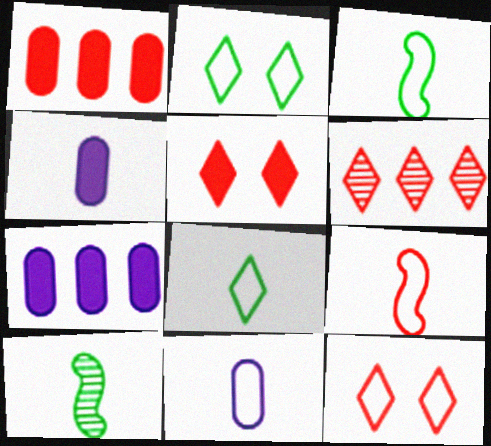[[7, 10, 12], 
[8, 9, 11]]